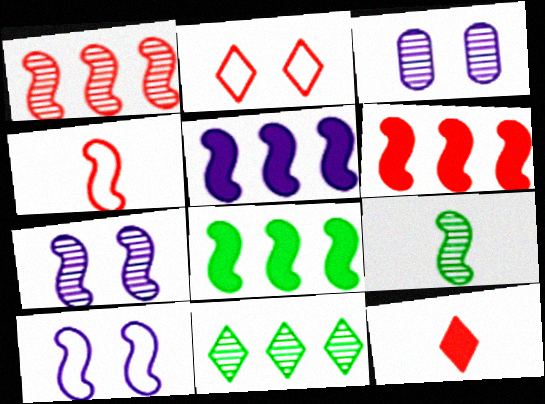[[1, 7, 9], 
[4, 7, 8], 
[5, 6, 8], 
[6, 9, 10]]